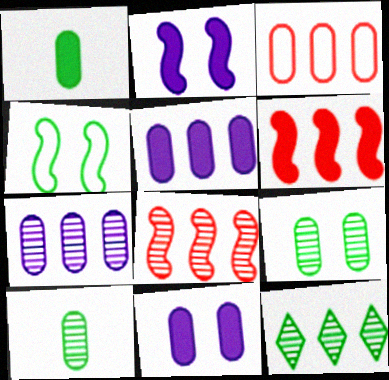[[1, 4, 12], 
[3, 10, 11], 
[7, 8, 12]]